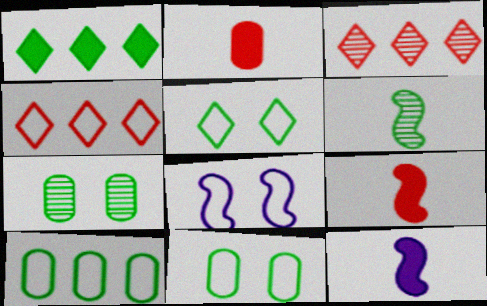[[1, 6, 11], 
[3, 11, 12], 
[4, 7, 12]]